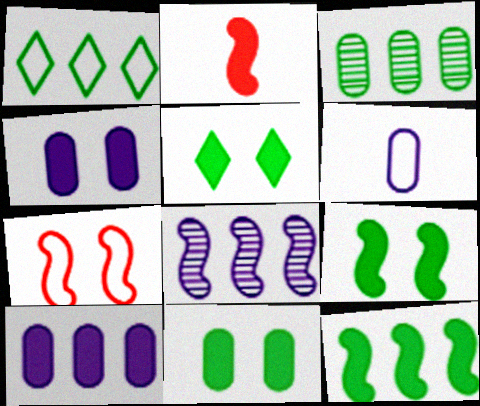[[1, 3, 12], 
[1, 6, 7], 
[2, 5, 10], 
[5, 9, 11]]